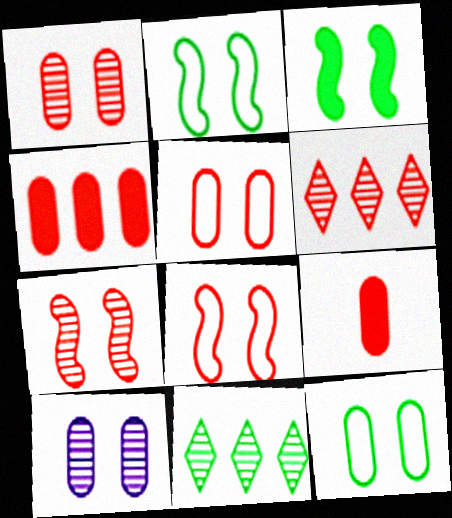[[6, 8, 9]]